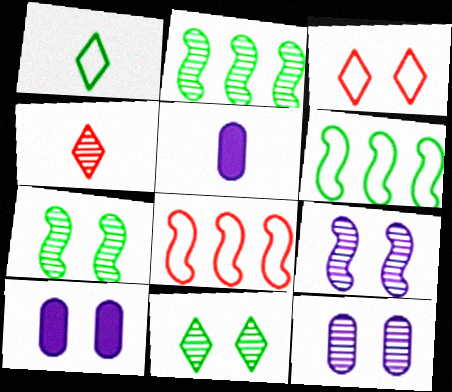[[2, 3, 5], 
[2, 4, 12], 
[3, 7, 10], 
[4, 6, 10], 
[5, 8, 11]]